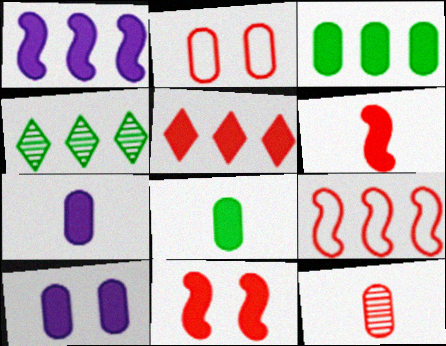[[1, 3, 5]]